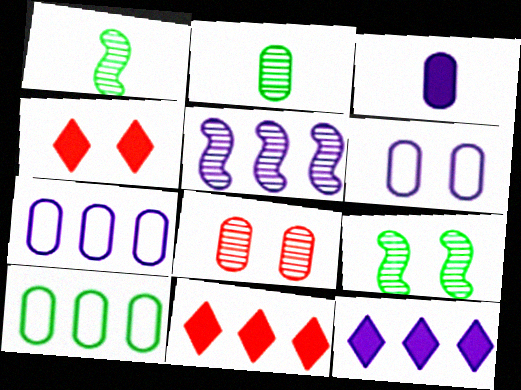[[1, 4, 7], 
[1, 6, 11], 
[3, 8, 10], 
[4, 6, 9], 
[5, 7, 12], 
[5, 10, 11]]